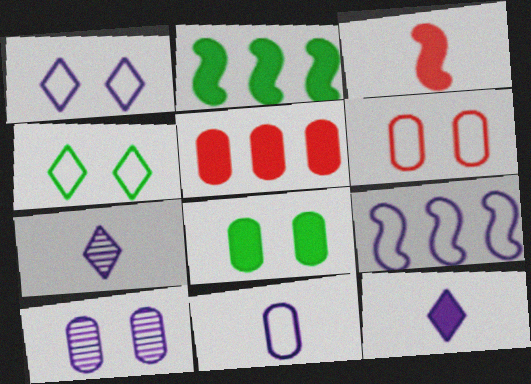[[1, 9, 11], 
[2, 6, 7], 
[6, 8, 10], 
[9, 10, 12]]